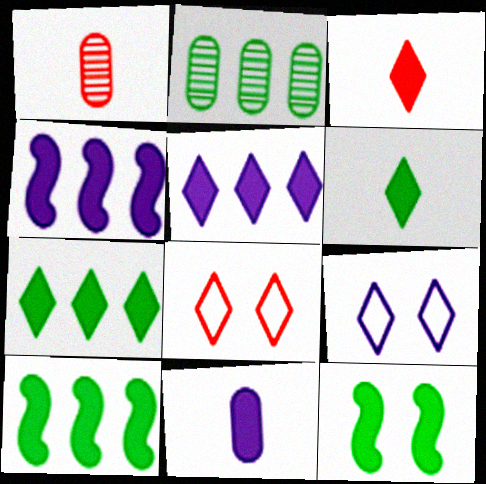[[1, 9, 10]]